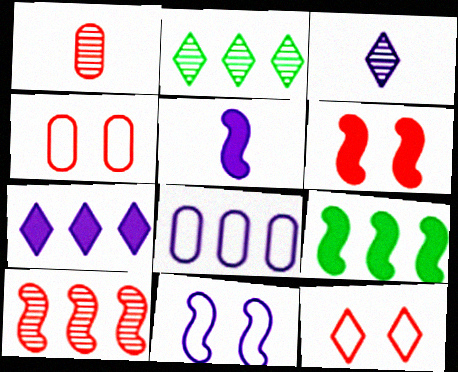[[2, 4, 5], 
[3, 4, 9], 
[5, 6, 9]]